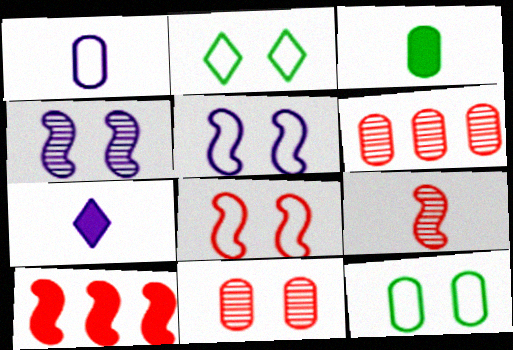[[8, 9, 10]]